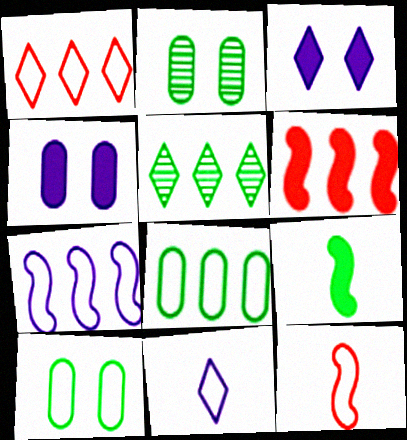[[1, 7, 8], 
[2, 6, 11], 
[4, 5, 12], 
[5, 9, 10]]